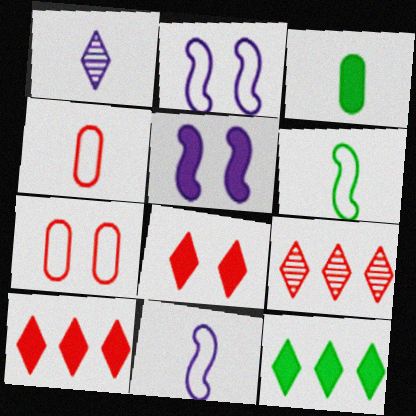[[2, 3, 9], 
[3, 5, 10]]